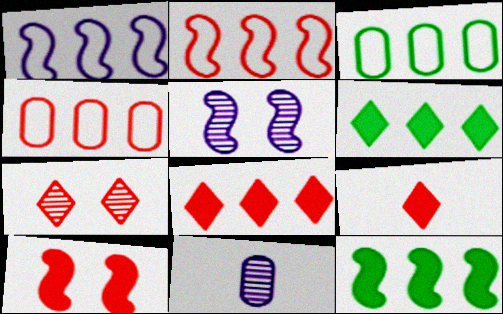[[3, 5, 9]]